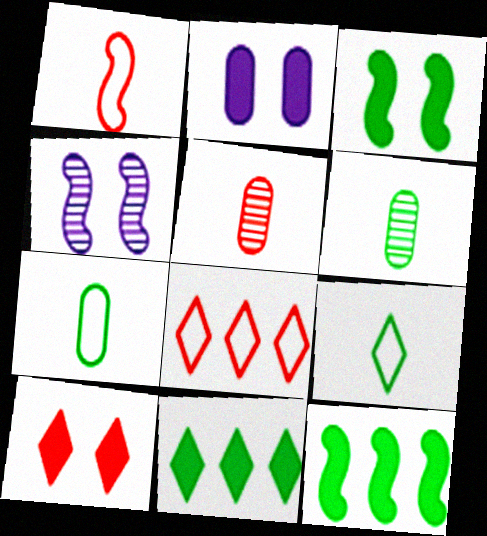[[1, 4, 12], 
[2, 3, 10]]